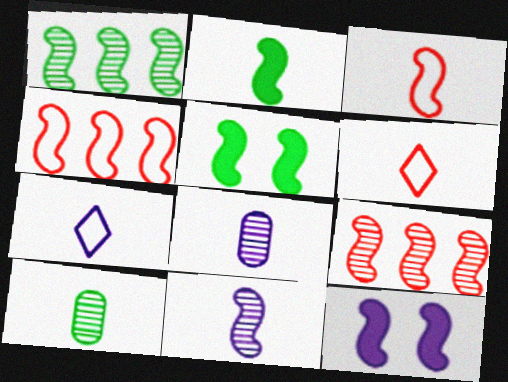[[1, 3, 12], 
[2, 3, 11], 
[2, 6, 8], 
[4, 5, 11]]